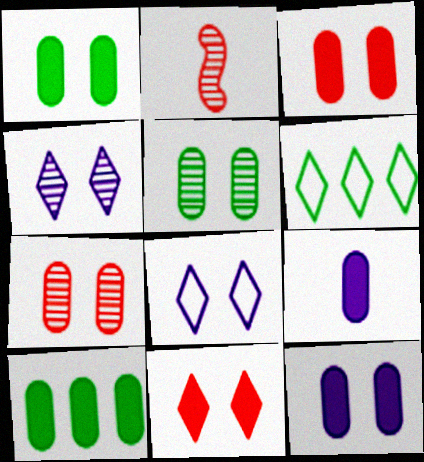[[1, 3, 12], 
[2, 6, 12], 
[2, 8, 10], 
[3, 9, 10]]